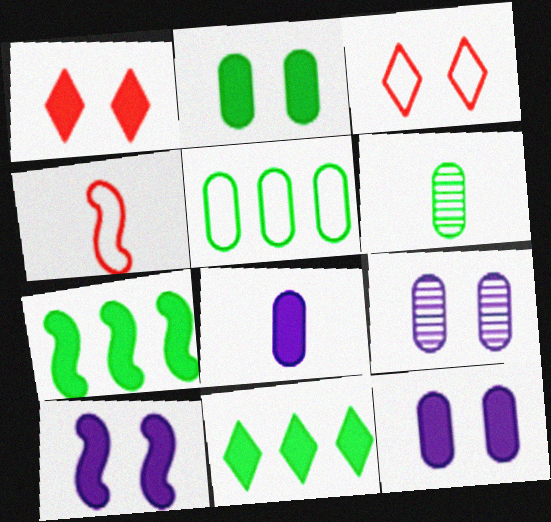[[1, 2, 10], 
[1, 7, 8], 
[2, 5, 6], 
[4, 9, 11]]